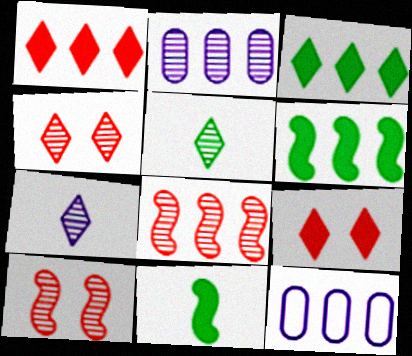[[2, 5, 10], 
[3, 8, 12], 
[4, 11, 12]]